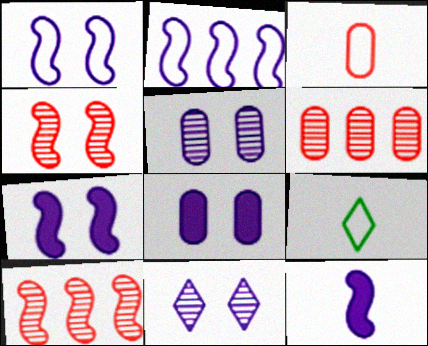[[1, 8, 11], 
[6, 7, 9], 
[8, 9, 10]]